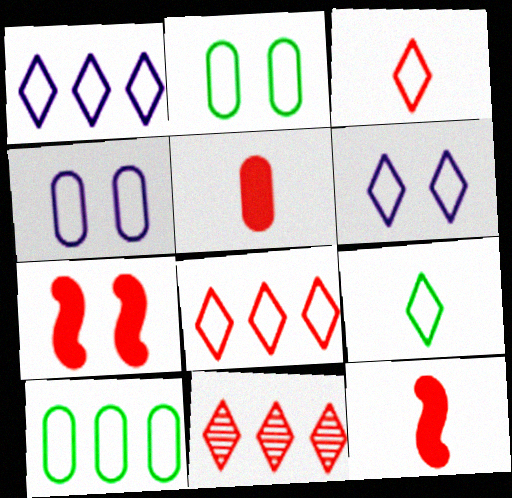[[6, 8, 9]]